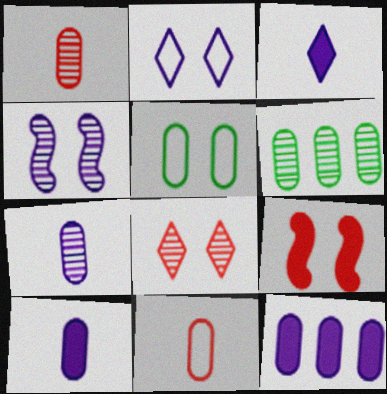[[1, 5, 12]]